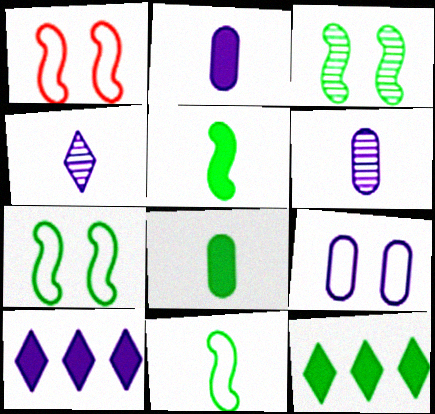[[1, 6, 12]]